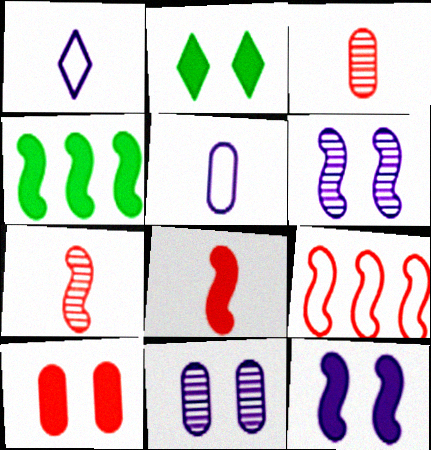[[2, 10, 12], 
[4, 8, 12]]